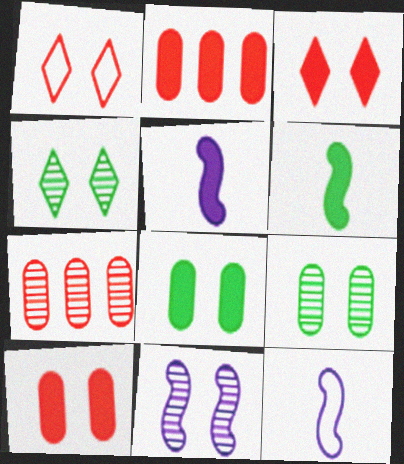[[1, 8, 11], 
[2, 4, 12]]